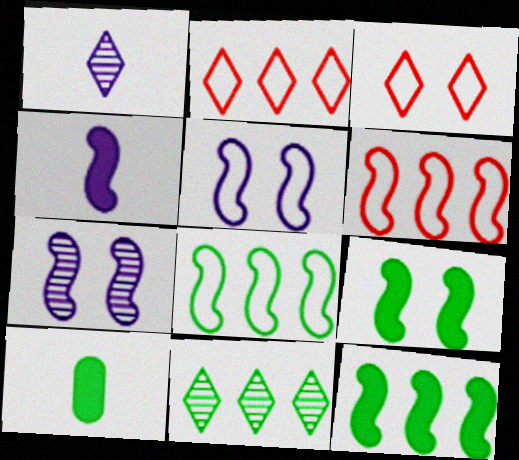[[2, 7, 10]]